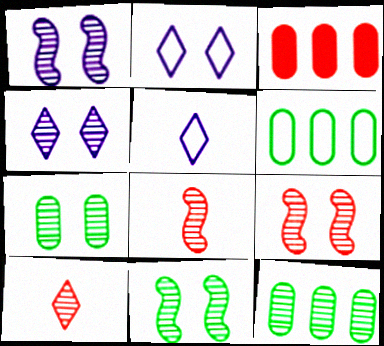[[1, 9, 11], 
[1, 10, 12], 
[3, 5, 11], 
[4, 7, 9], 
[4, 8, 12]]